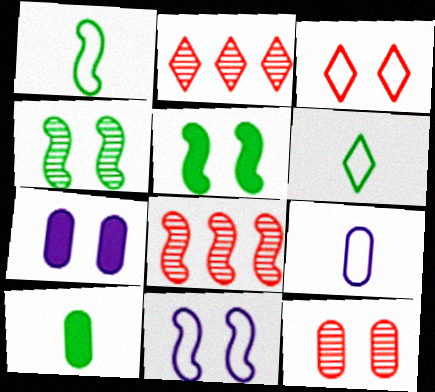[[1, 2, 7], 
[2, 5, 9], 
[2, 10, 11], 
[3, 4, 7], 
[6, 7, 8]]